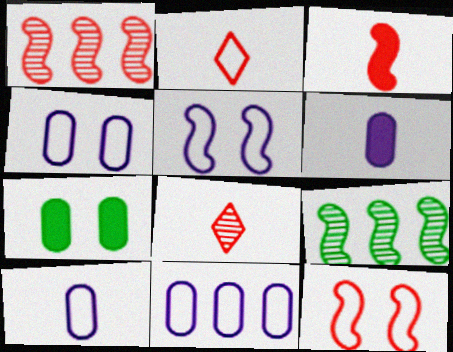[[1, 3, 12], 
[3, 5, 9], 
[4, 10, 11]]